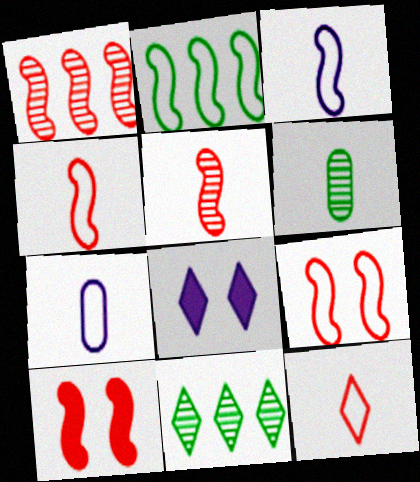[[1, 4, 10], 
[2, 3, 9], 
[7, 10, 11], 
[8, 11, 12]]